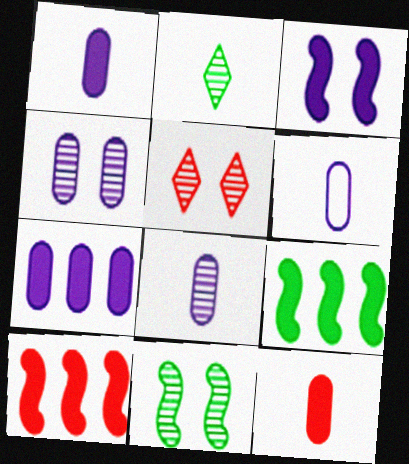[[1, 6, 8], 
[4, 5, 11], 
[4, 6, 7], 
[5, 6, 9]]